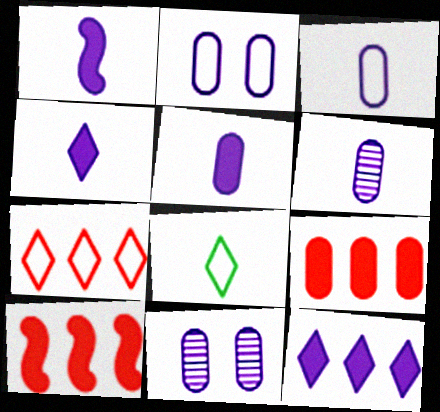[[1, 4, 5], 
[3, 5, 6], 
[8, 10, 11]]